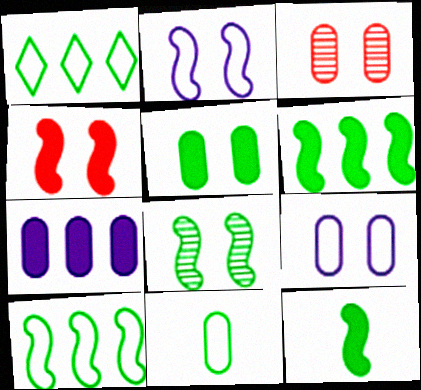[[2, 4, 8], 
[3, 5, 9], 
[3, 7, 11], 
[8, 10, 12]]